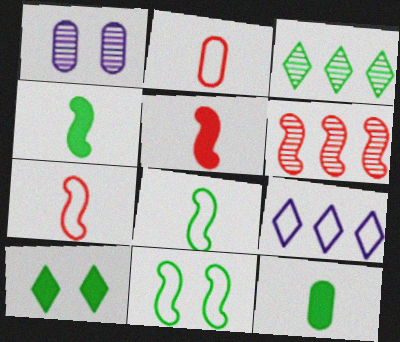[[2, 9, 11], 
[3, 11, 12]]